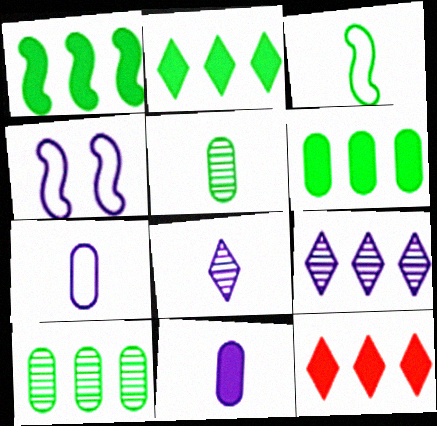[[1, 2, 6], 
[4, 5, 12], 
[4, 9, 11]]